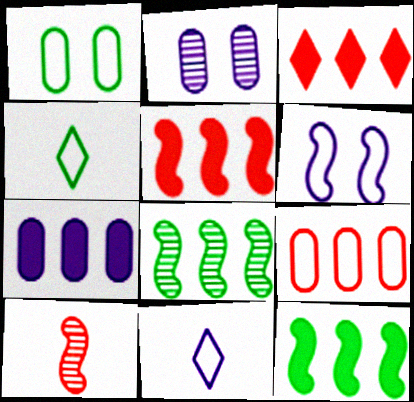[[2, 4, 5], 
[3, 7, 12], 
[4, 6, 9], 
[6, 10, 12]]